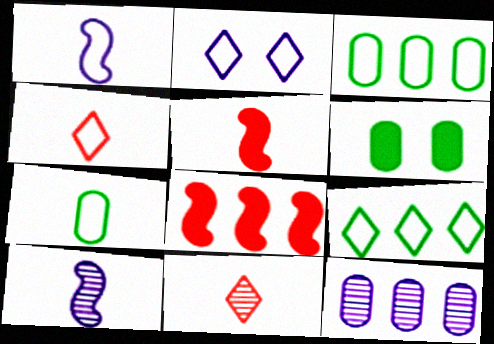[[1, 4, 7], 
[2, 4, 9], 
[8, 9, 12]]